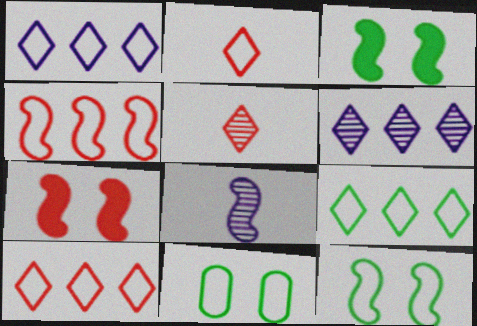[[1, 9, 10], 
[3, 4, 8]]